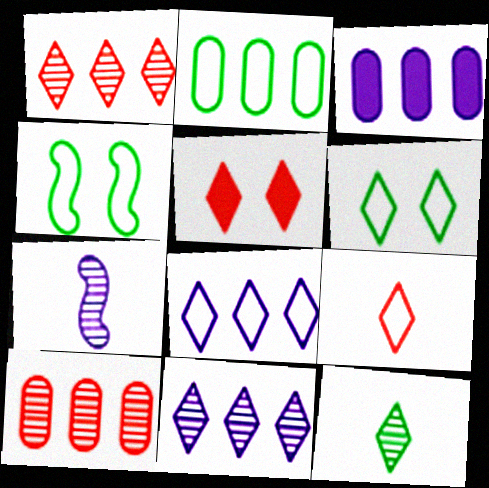[[1, 5, 9], 
[2, 3, 10], 
[2, 5, 7], 
[5, 8, 12], 
[6, 8, 9]]